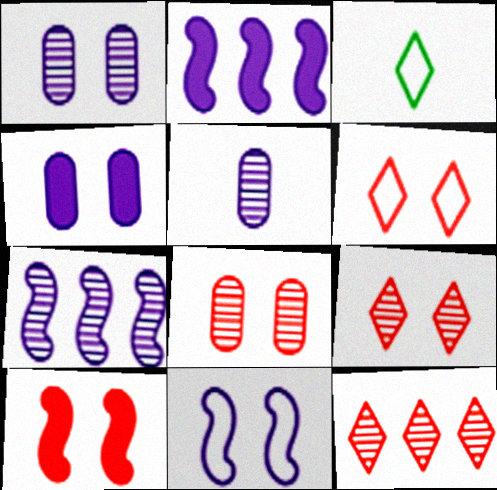[[2, 3, 8], 
[6, 8, 10]]